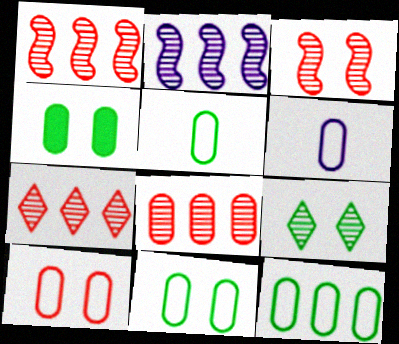[[1, 7, 8], 
[4, 6, 8], 
[5, 11, 12], 
[6, 10, 12]]